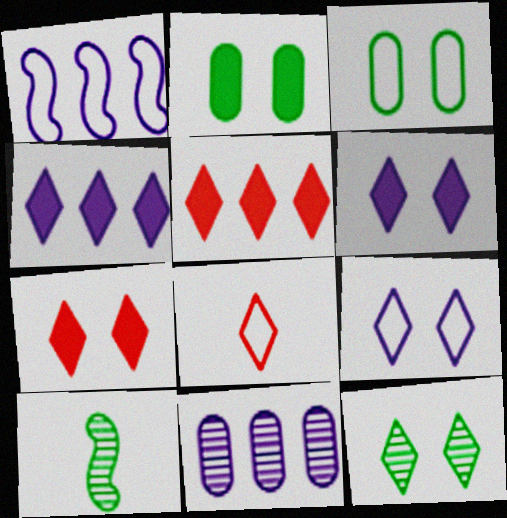[[1, 3, 8], 
[1, 4, 11], 
[4, 8, 12], 
[7, 9, 12]]